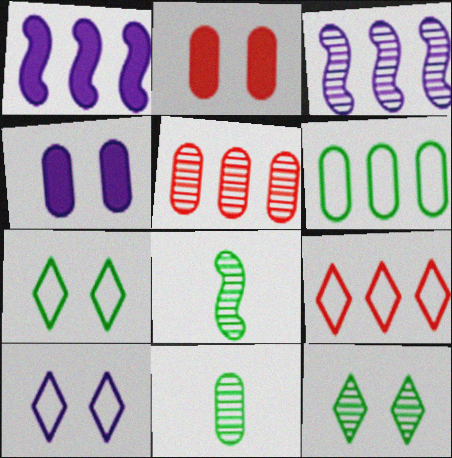[[4, 8, 9]]